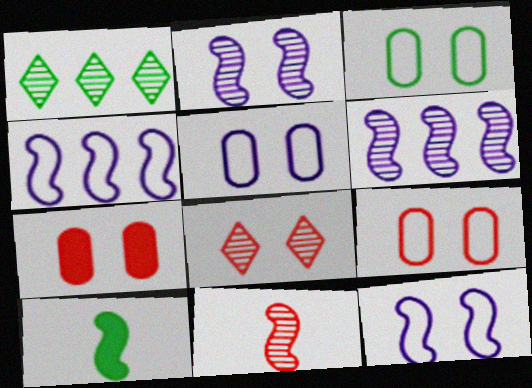[[1, 3, 10], 
[3, 5, 9]]